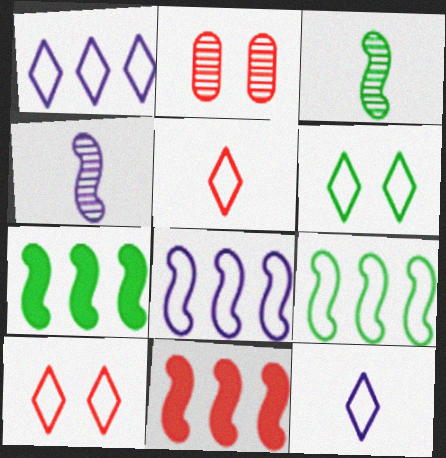[[1, 5, 6], 
[2, 5, 11], 
[2, 7, 12]]